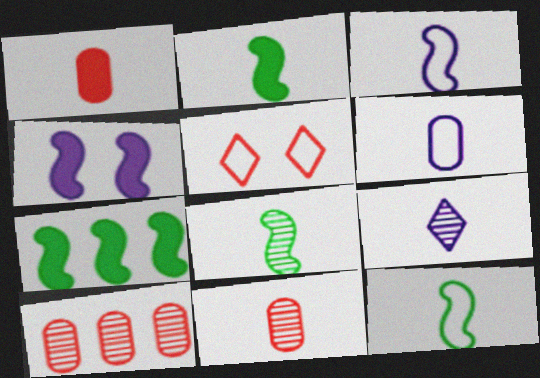[[1, 9, 12], 
[2, 8, 12], 
[8, 9, 11]]